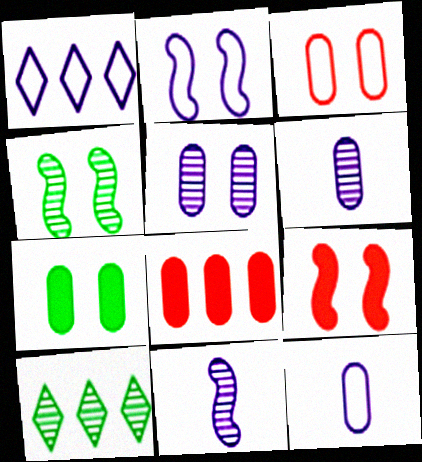[[1, 2, 12], 
[2, 4, 9], 
[3, 5, 7], 
[9, 10, 12]]